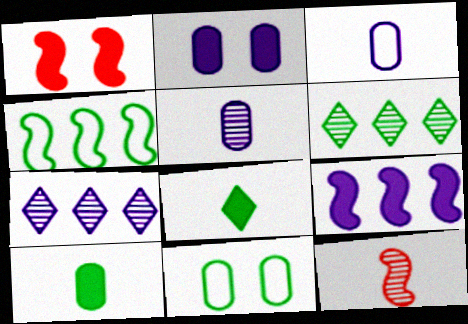[[1, 3, 6], 
[3, 8, 12]]